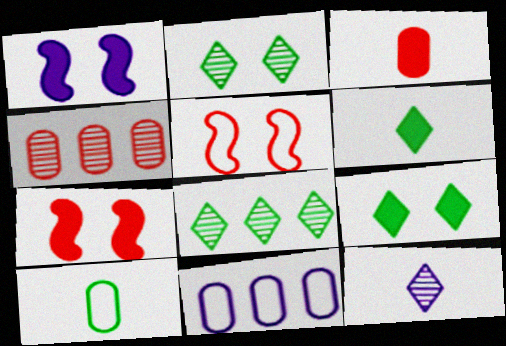[[1, 11, 12]]